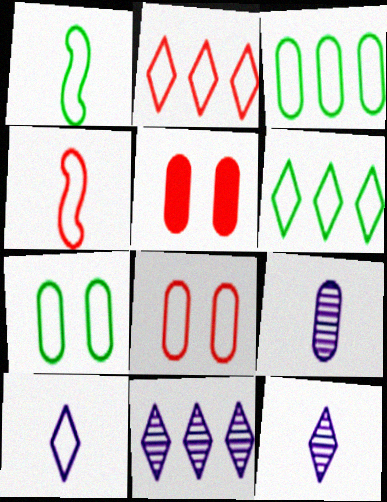[[1, 5, 11], 
[1, 6, 7], 
[2, 4, 8], 
[3, 5, 9]]